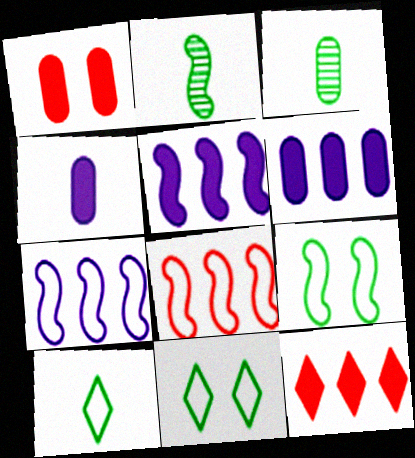[]